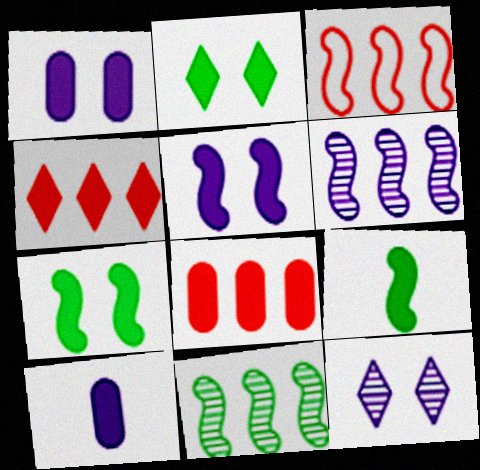[[1, 4, 9], 
[4, 7, 10]]